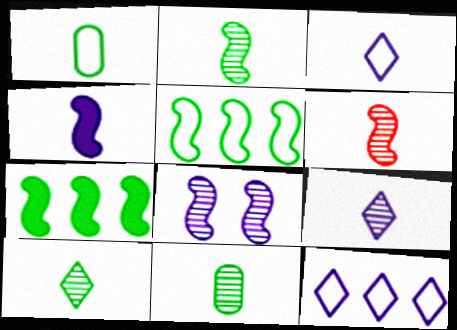[[2, 10, 11], 
[6, 9, 11]]